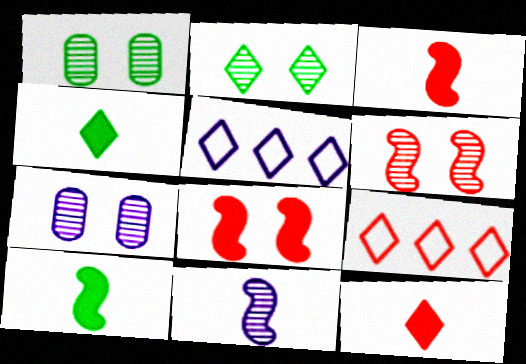[[1, 3, 5], 
[2, 5, 12], 
[2, 6, 7], 
[7, 9, 10]]